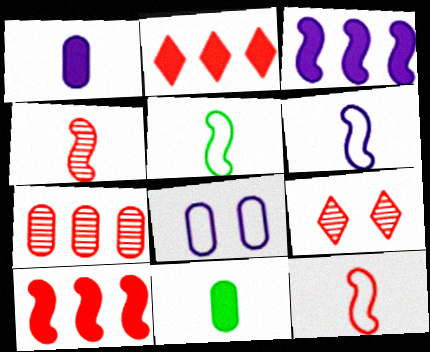[[4, 7, 9], 
[5, 6, 12], 
[7, 8, 11]]